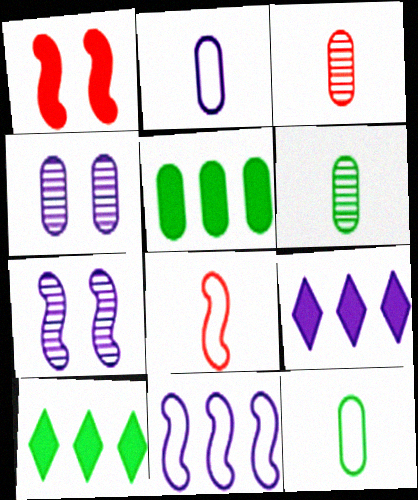[[2, 7, 9], 
[4, 8, 10]]